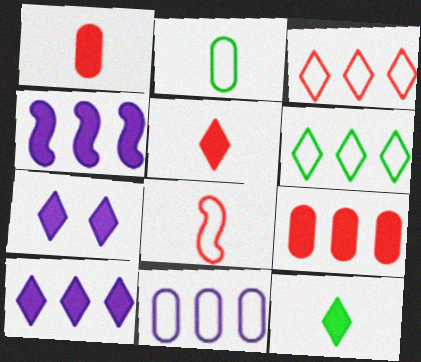[]